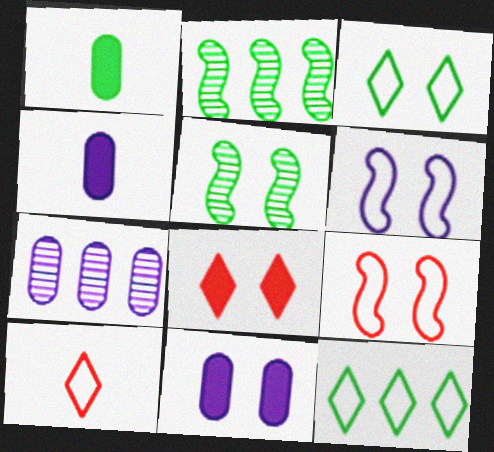[[1, 2, 3], 
[1, 5, 12], 
[2, 10, 11]]